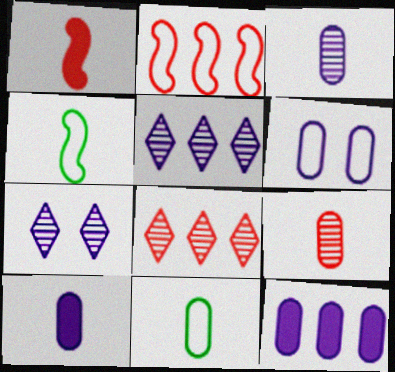[[3, 6, 12], 
[9, 10, 11]]